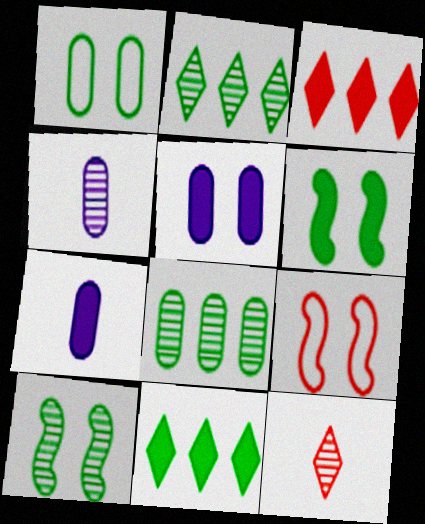[[2, 7, 9], 
[3, 6, 7], 
[4, 9, 11]]